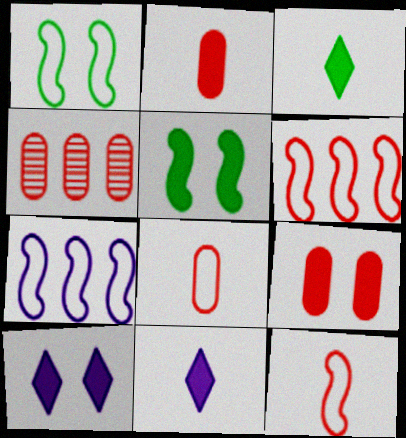[[1, 4, 11], 
[1, 7, 12], 
[4, 8, 9], 
[5, 9, 10]]